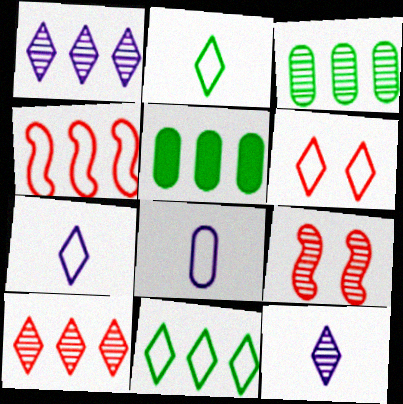[[1, 4, 5], 
[3, 9, 12], 
[5, 7, 9], 
[6, 7, 11]]